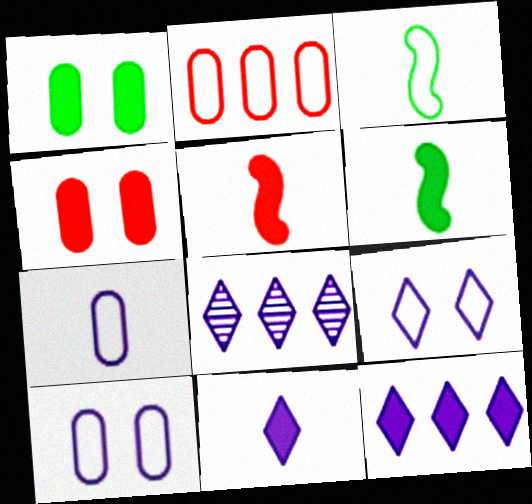[[1, 5, 12], 
[2, 3, 9], 
[3, 4, 8], 
[4, 6, 12], 
[8, 9, 11]]